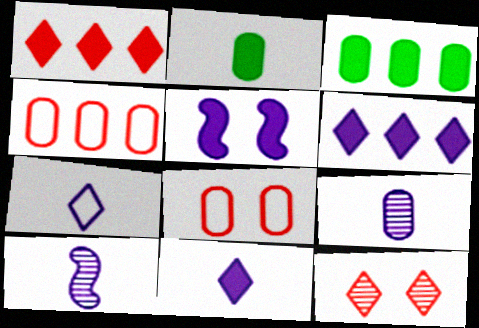[[1, 2, 5], 
[3, 8, 9]]